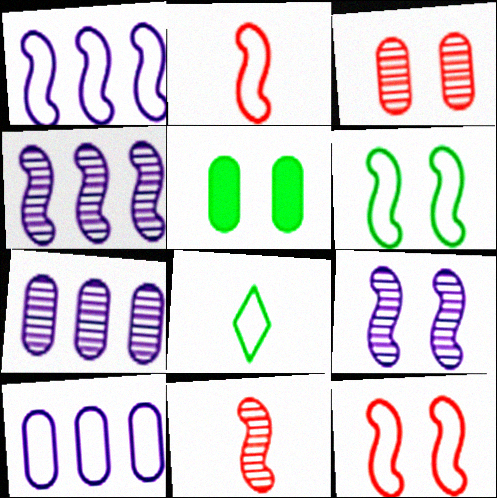[[1, 2, 6], 
[8, 10, 12]]